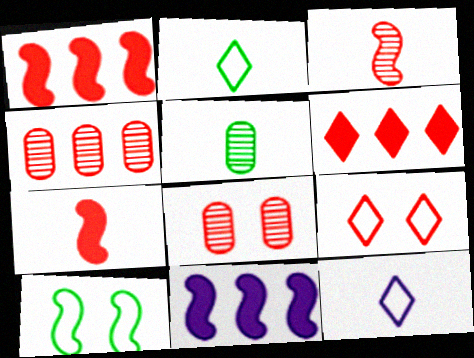[[2, 8, 11], 
[3, 10, 11], 
[4, 7, 9], 
[5, 7, 12], 
[5, 9, 11]]